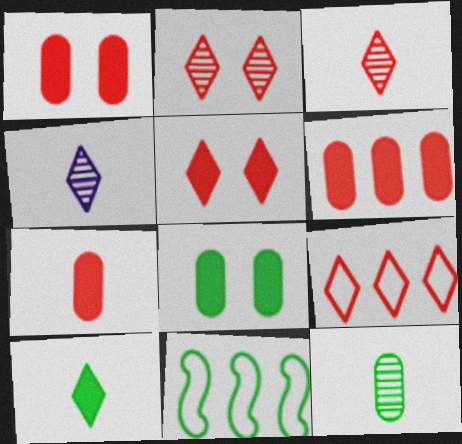[[1, 4, 11], 
[1, 6, 7], 
[3, 5, 9]]